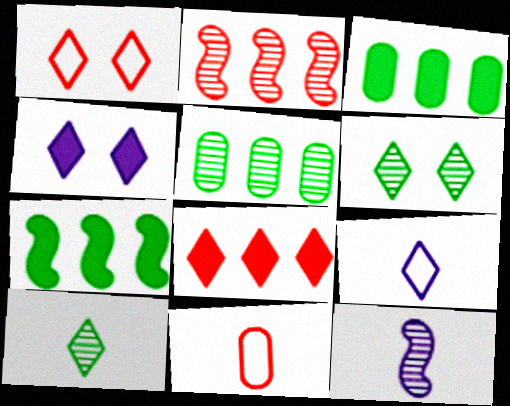[[1, 3, 12], 
[1, 4, 6], 
[6, 8, 9]]